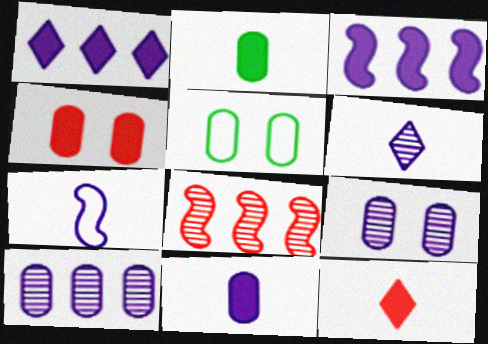[[1, 7, 9], 
[4, 5, 9], 
[6, 7, 11]]